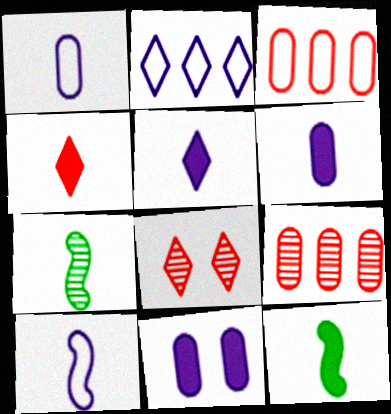[[1, 4, 7], 
[4, 6, 12]]